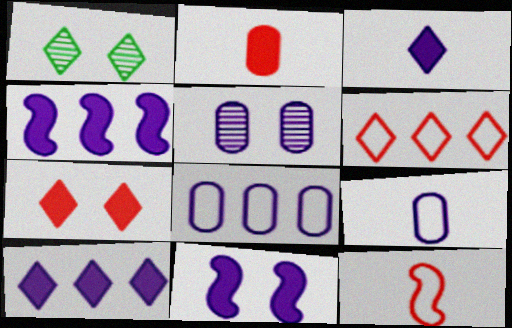[[1, 3, 6]]